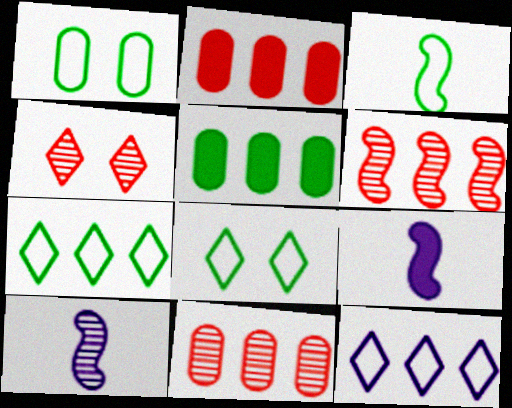[[1, 3, 7], 
[2, 8, 10], 
[5, 6, 12], 
[8, 9, 11]]